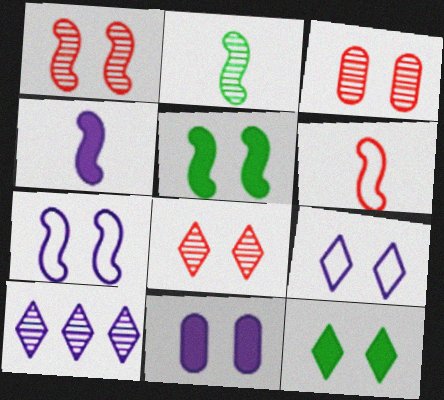[[1, 3, 8], 
[1, 5, 7], 
[2, 3, 10], 
[2, 4, 6], 
[3, 5, 9], 
[3, 7, 12], 
[8, 9, 12]]